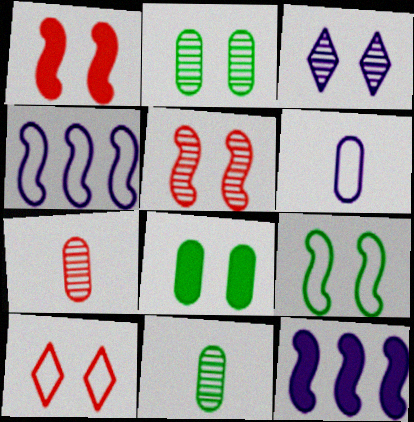[[2, 3, 5], 
[3, 6, 12], 
[10, 11, 12]]